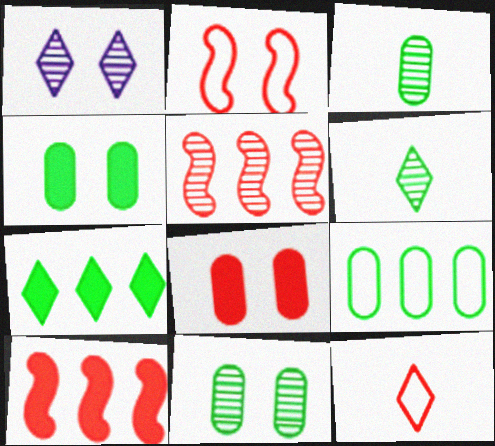[[1, 2, 4], 
[1, 3, 5], 
[1, 7, 12], 
[3, 4, 9], 
[5, 8, 12]]